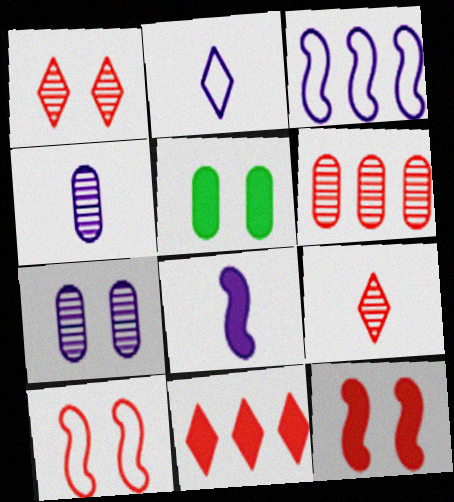[[2, 4, 8], 
[3, 5, 9], 
[5, 8, 11]]